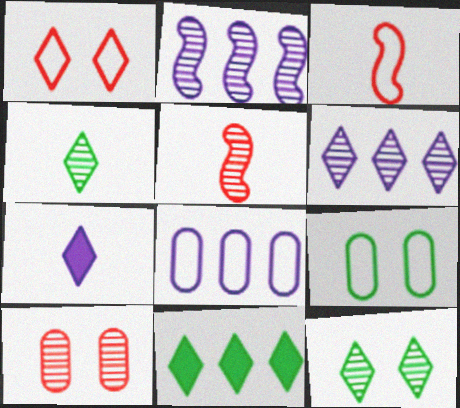[[2, 4, 10]]